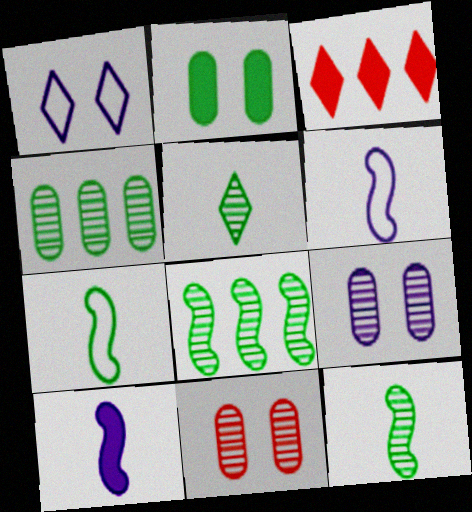[[1, 3, 5], 
[2, 3, 10], 
[3, 7, 9]]